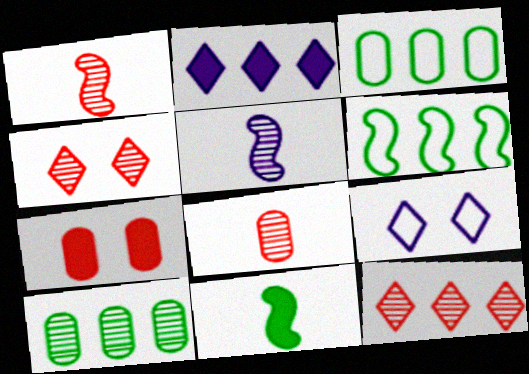[[2, 7, 11], 
[4, 5, 10]]